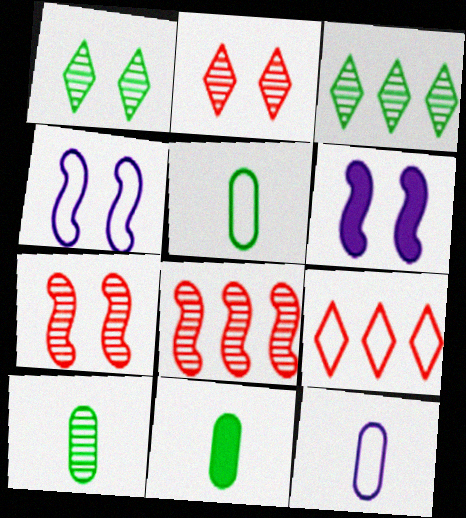[[4, 5, 9], 
[5, 10, 11], 
[6, 9, 10]]